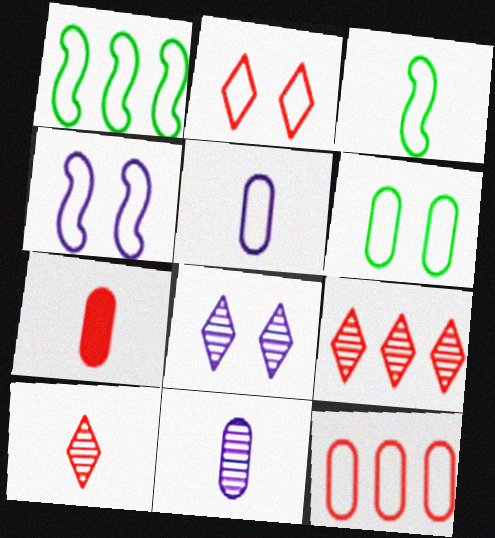[[1, 2, 5], 
[1, 7, 8], 
[2, 4, 6], 
[5, 6, 12]]